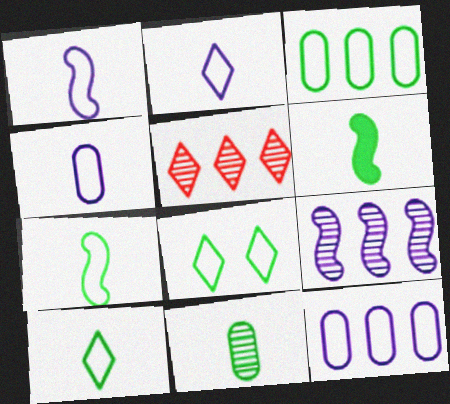[[1, 2, 4], 
[3, 7, 8], 
[6, 10, 11]]